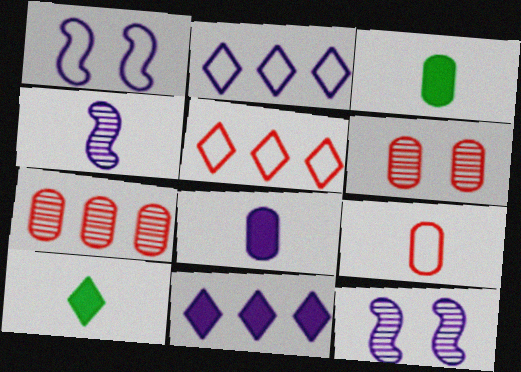[[1, 7, 10], 
[2, 8, 12], 
[3, 5, 12], 
[4, 9, 10]]